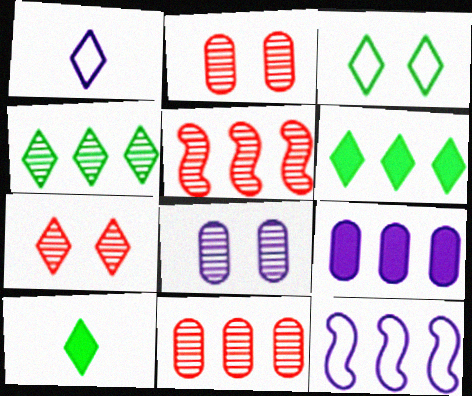[[1, 6, 7], 
[2, 10, 12], 
[3, 4, 10], 
[6, 11, 12]]